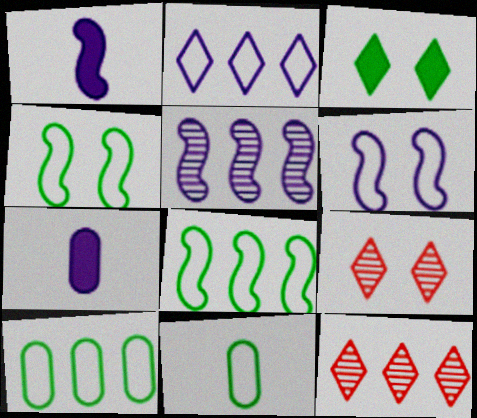[[1, 5, 6], 
[1, 9, 10], 
[4, 7, 12], 
[7, 8, 9]]